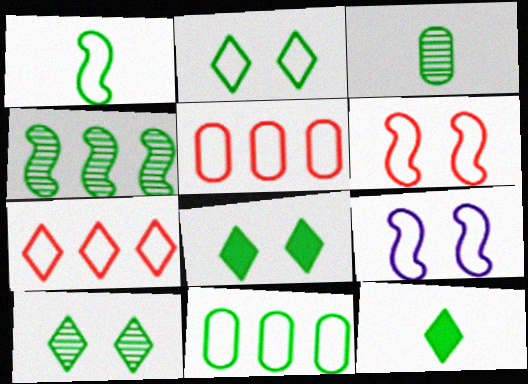[[1, 2, 11], 
[1, 3, 12], 
[2, 8, 10], 
[3, 4, 10]]